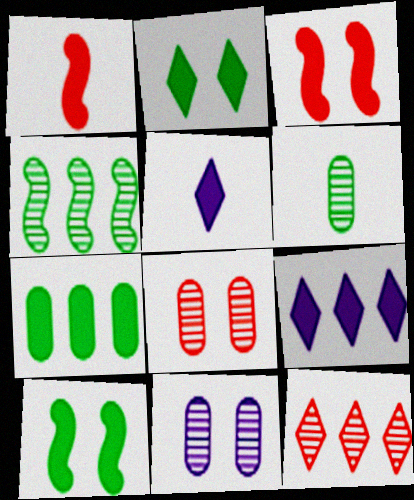[[3, 5, 7]]